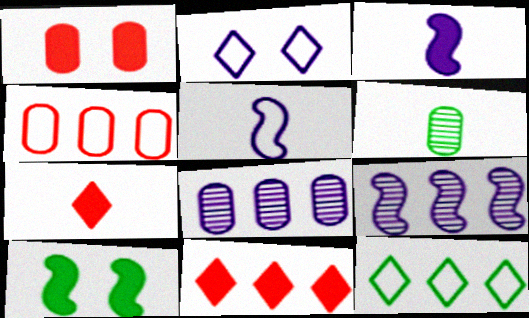[[2, 3, 8], 
[5, 6, 7], 
[6, 10, 12]]